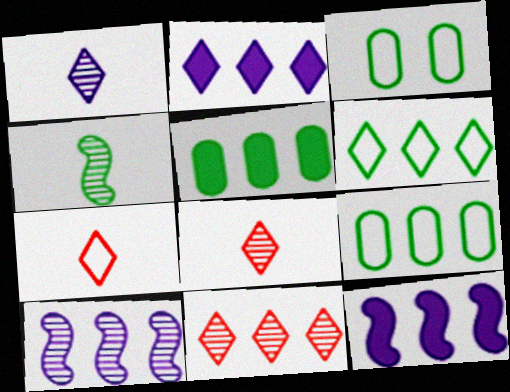[[2, 6, 11], 
[3, 8, 12], 
[9, 11, 12]]